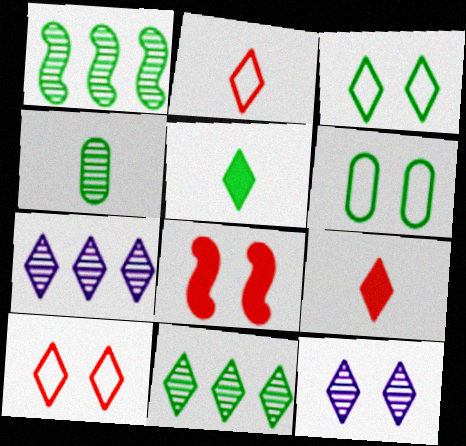[[1, 5, 6], 
[3, 5, 11], 
[3, 7, 9], 
[5, 7, 10], 
[6, 8, 12]]